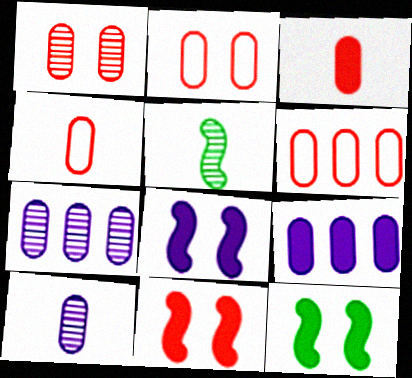[[1, 3, 6], 
[2, 4, 6], 
[8, 11, 12]]